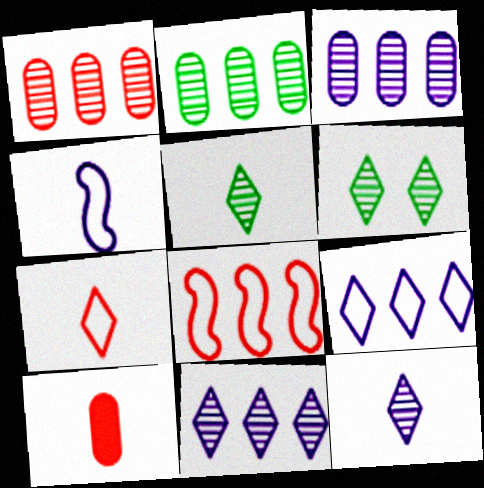[[1, 2, 3], 
[4, 5, 10]]